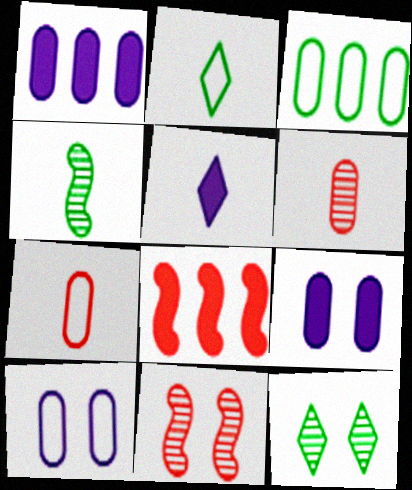[[1, 2, 11], 
[3, 5, 11], 
[3, 6, 9], 
[3, 7, 10], 
[4, 5, 7]]